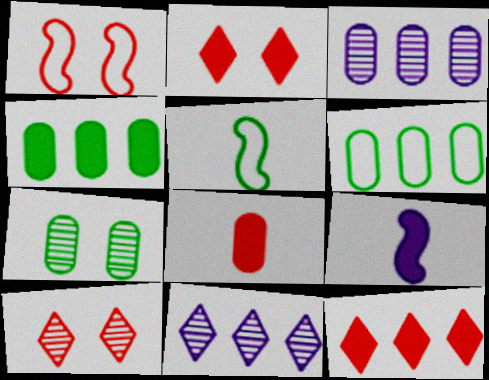[[2, 3, 5], 
[2, 4, 9], 
[6, 9, 10]]